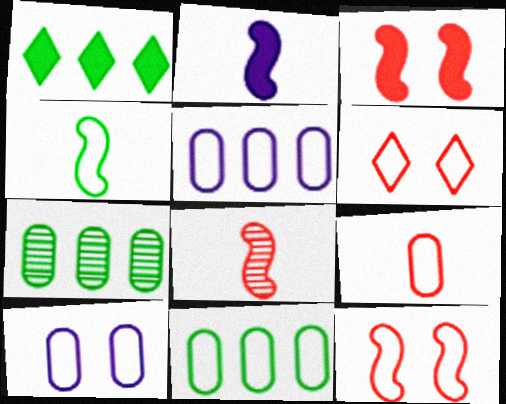[[1, 8, 10], 
[2, 4, 8], 
[2, 6, 7], 
[4, 5, 6], 
[9, 10, 11]]